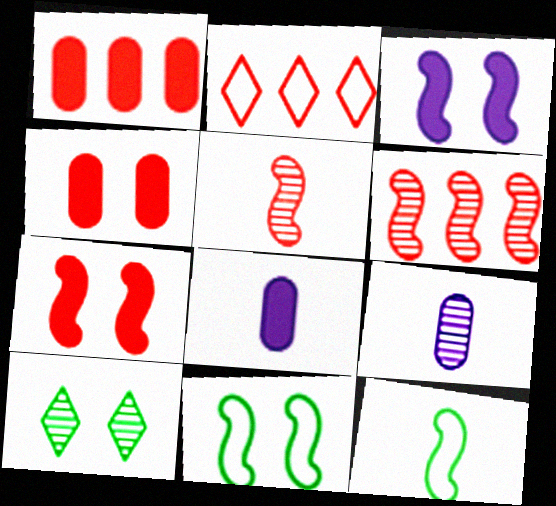[[1, 2, 6], 
[2, 4, 5], 
[3, 6, 12], 
[6, 9, 10]]